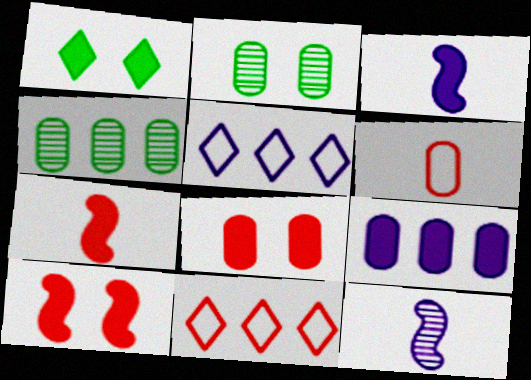[[1, 7, 9], 
[2, 3, 11], 
[2, 5, 7], 
[2, 6, 9]]